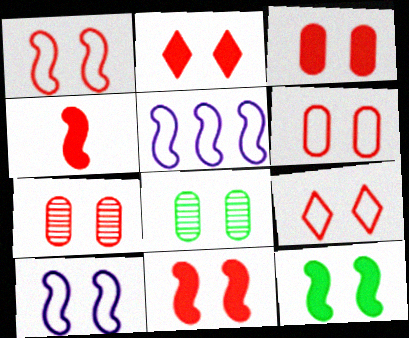[[1, 2, 7], 
[1, 6, 9], 
[2, 3, 11], 
[2, 8, 10], 
[3, 6, 7], 
[7, 9, 11]]